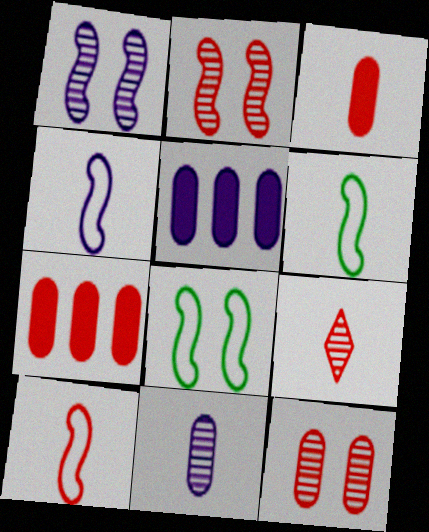[[3, 9, 10], 
[4, 6, 10], 
[5, 8, 9]]